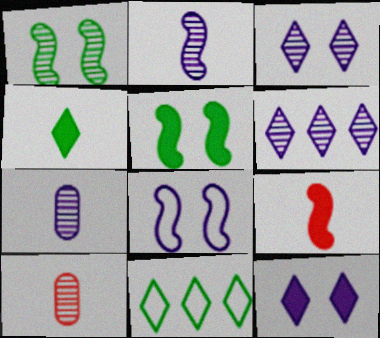[[1, 6, 10]]